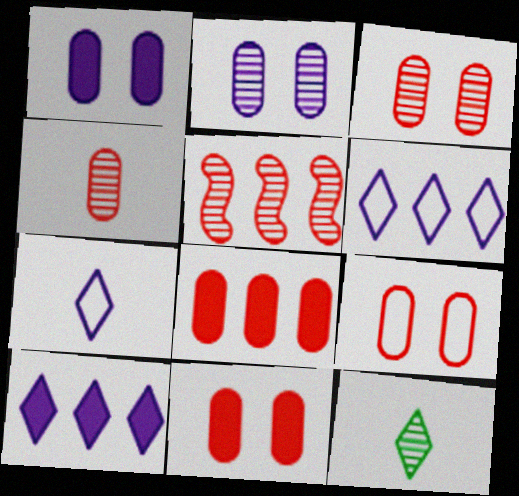[[2, 5, 12], 
[3, 9, 11], 
[4, 8, 9]]